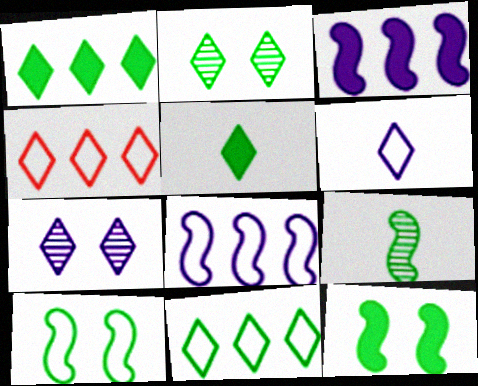[[2, 5, 11], 
[4, 5, 7]]